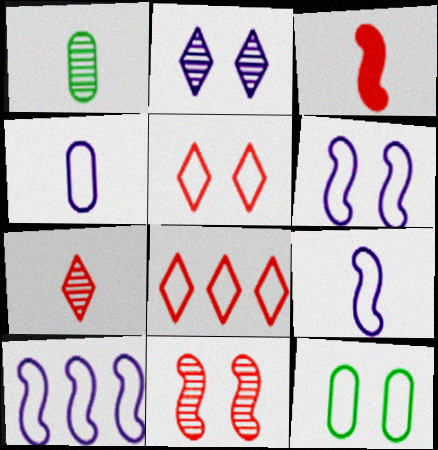[[5, 6, 12], 
[6, 9, 10], 
[8, 9, 12]]